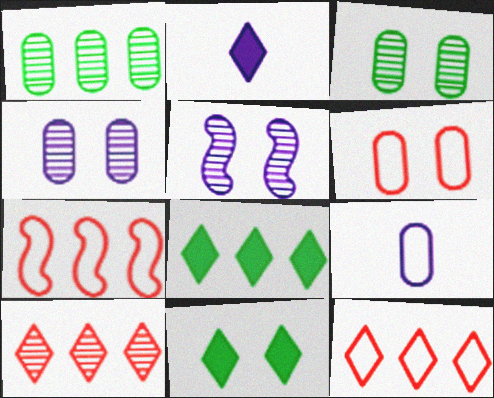[[2, 3, 7], 
[5, 6, 11]]